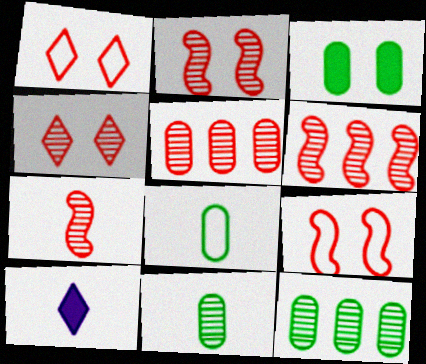[[2, 6, 7], 
[3, 8, 12], 
[4, 5, 7], 
[7, 8, 10], 
[9, 10, 12]]